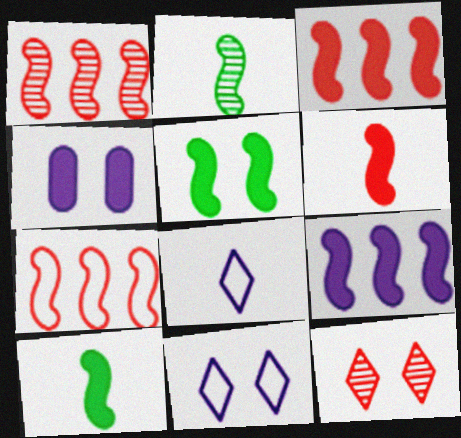[[1, 3, 7], 
[5, 6, 9]]